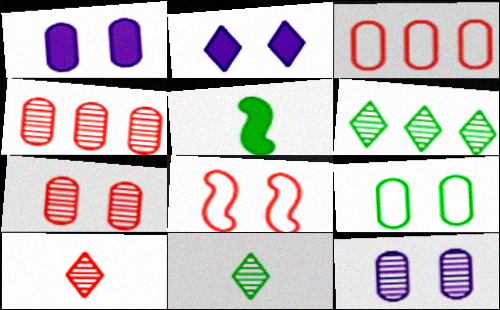[[1, 7, 9], 
[5, 6, 9]]